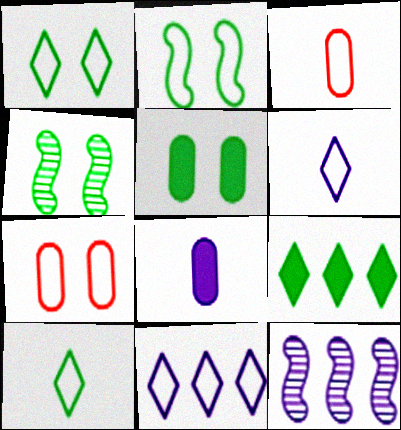[[1, 4, 5], 
[2, 3, 11]]